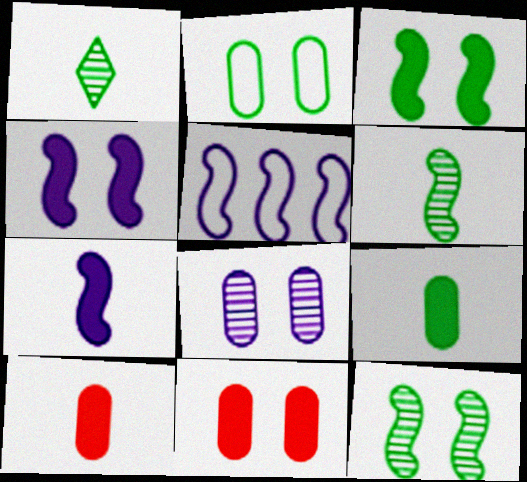[[1, 5, 11], 
[2, 8, 11]]